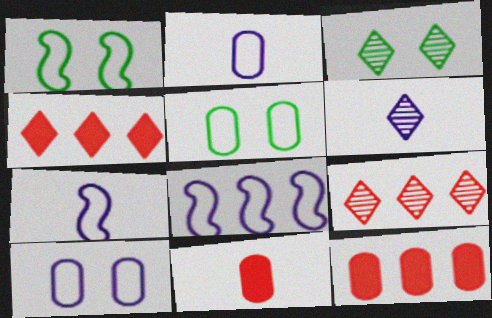[[1, 6, 12], 
[3, 6, 9], 
[3, 7, 12], 
[3, 8, 11]]